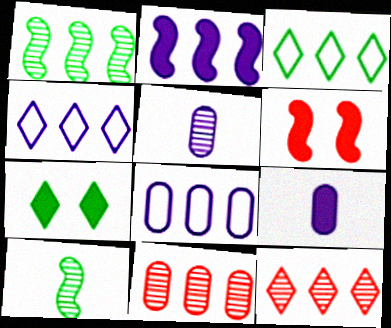[[2, 3, 11], 
[3, 5, 6]]